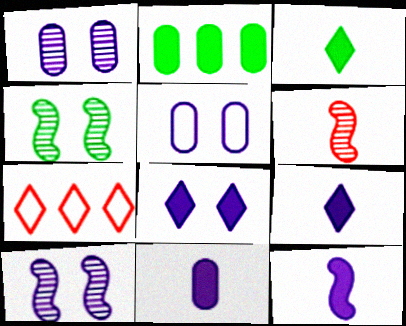[[4, 7, 11], 
[5, 8, 10], 
[9, 11, 12]]